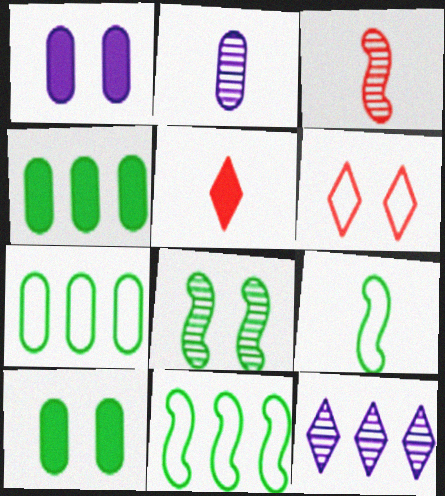[[1, 6, 8], 
[2, 5, 9]]